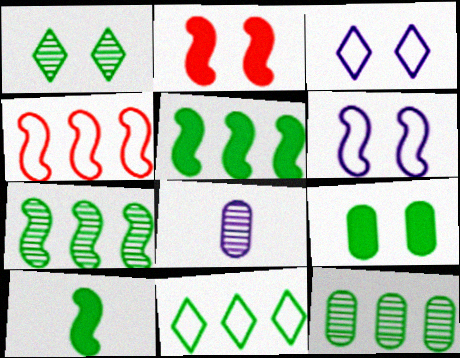[[2, 8, 11], 
[5, 11, 12]]